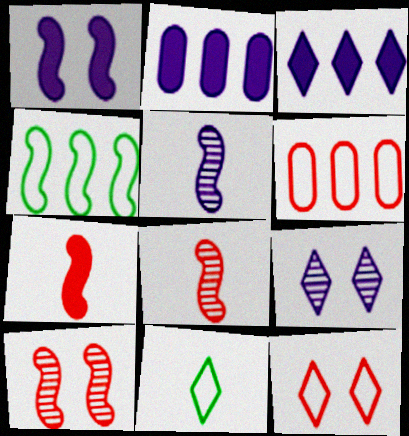[[1, 4, 8], 
[2, 10, 11]]